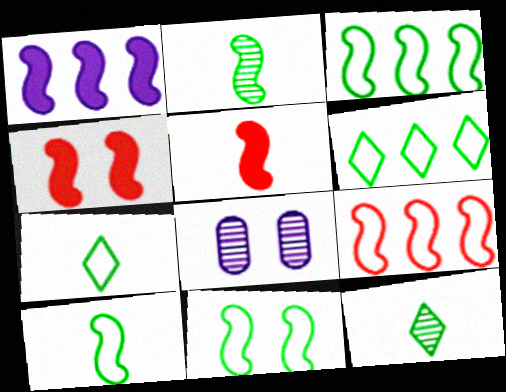[[3, 10, 11], 
[5, 6, 8]]